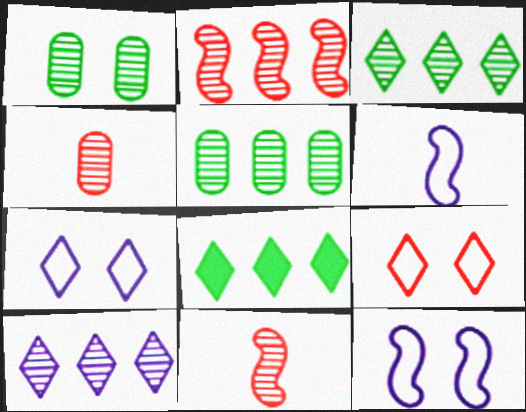[[1, 10, 11], 
[2, 5, 10], 
[4, 8, 12]]